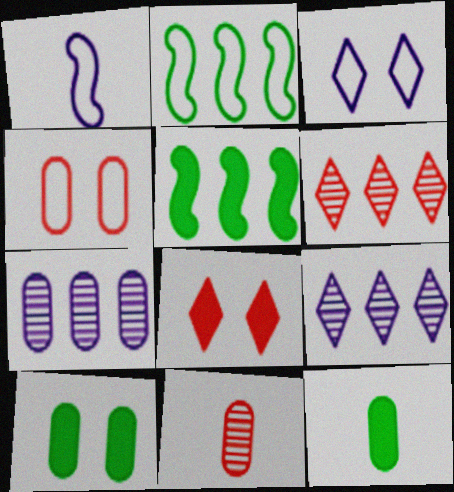[[1, 6, 10], 
[3, 5, 11], 
[4, 7, 12]]